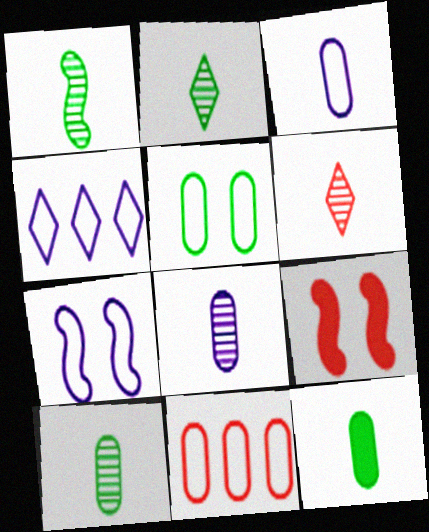[[1, 2, 10], 
[1, 6, 8], 
[3, 4, 7], 
[3, 5, 11], 
[4, 9, 10], 
[6, 9, 11]]